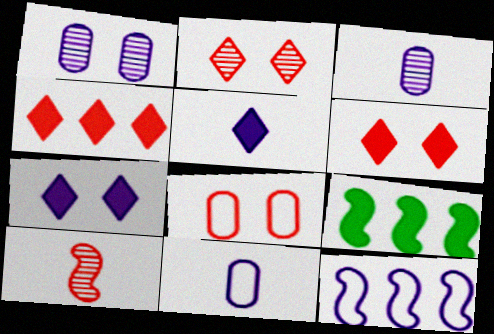[[1, 5, 12], 
[2, 9, 11], 
[3, 7, 12], 
[4, 8, 10]]